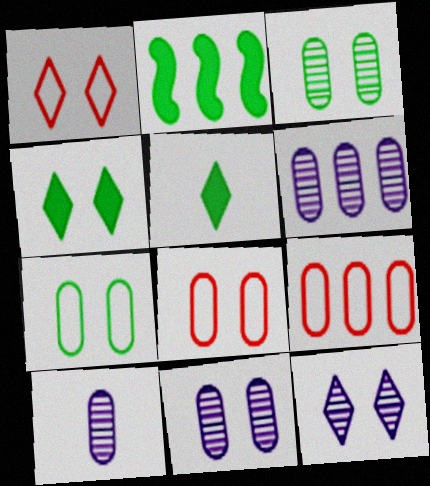[[1, 2, 10], 
[1, 4, 12], 
[6, 10, 11]]